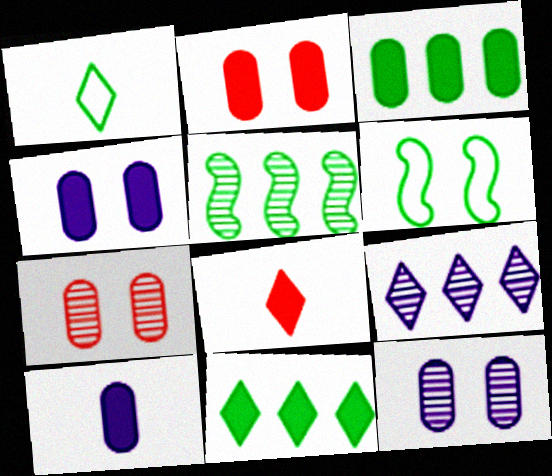[[2, 3, 10]]